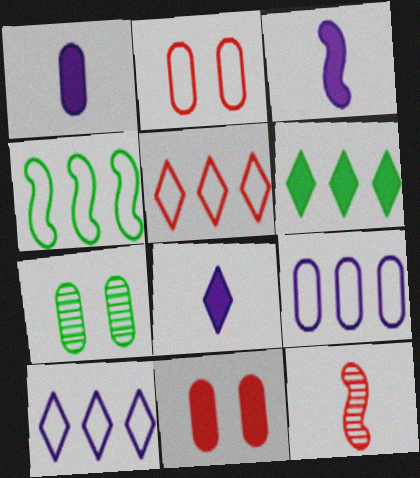[[1, 3, 8], 
[3, 5, 7], 
[3, 6, 11], 
[4, 5, 9], 
[5, 11, 12]]